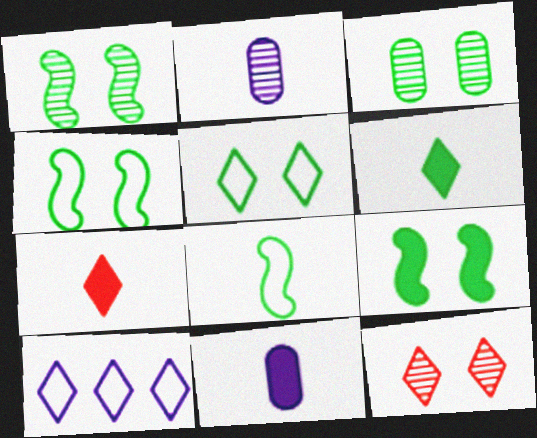[[1, 4, 9], 
[2, 7, 8], 
[3, 5, 9], 
[6, 10, 12]]